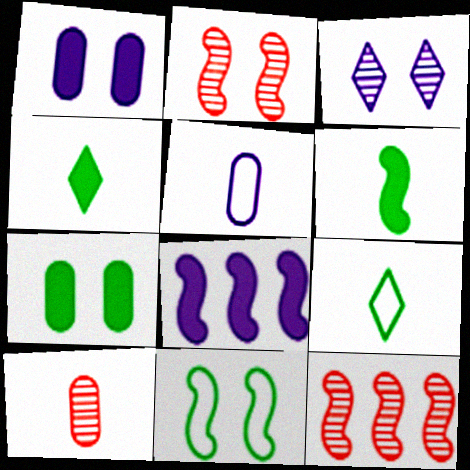[[1, 9, 12], 
[3, 5, 8]]